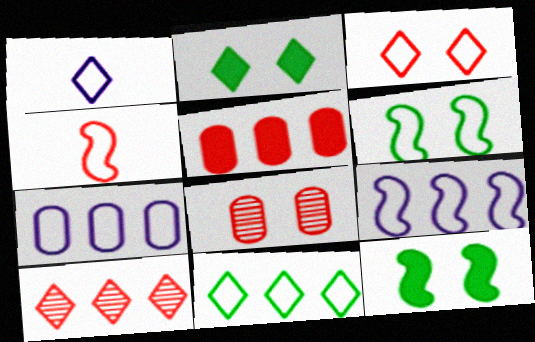[[1, 2, 10], 
[1, 3, 11], 
[4, 6, 9]]